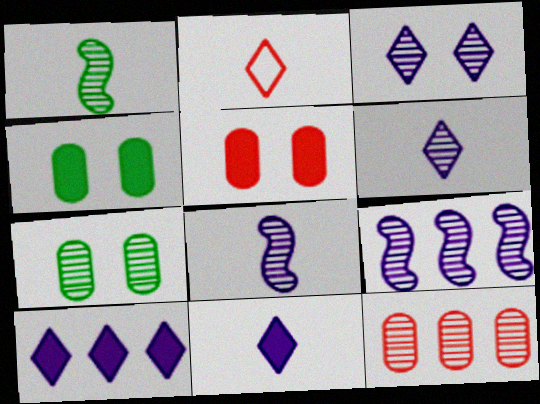[[1, 3, 12], 
[2, 4, 9]]